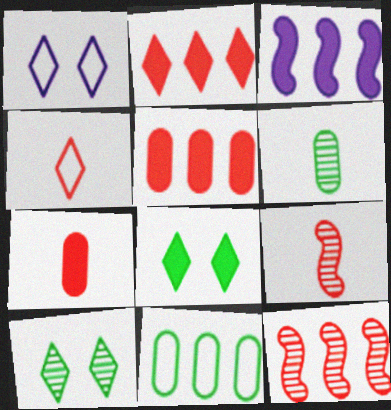[[3, 7, 8], 
[4, 7, 9]]